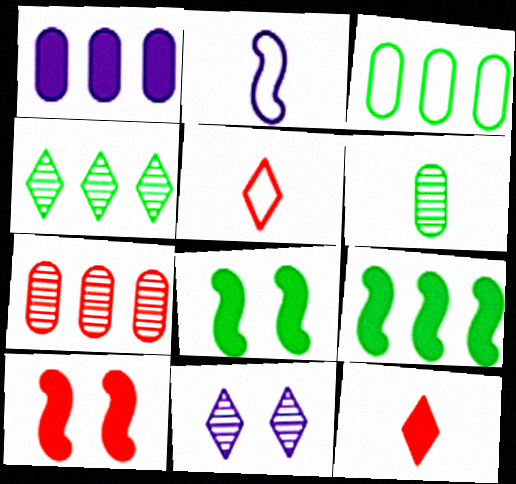[[1, 2, 11], 
[1, 3, 7], 
[1, 8, 12], 
[2, 6, 12], 
[3, 4, 9], 
[5, 7, 10]]